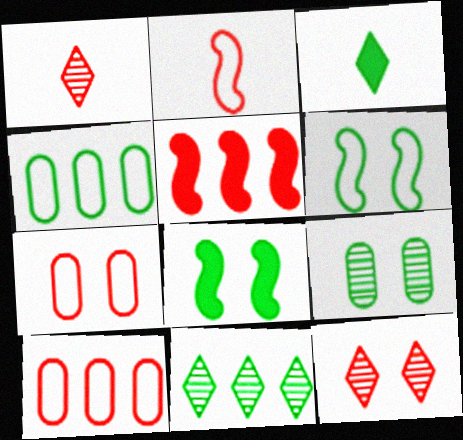[[1, 5, 7]]